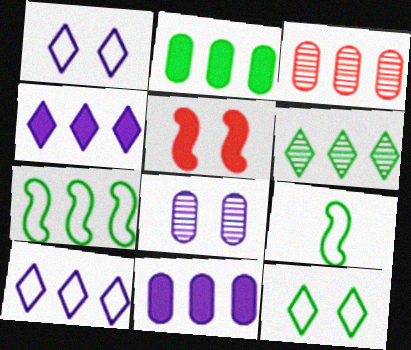[[2, 6, 7], 
[3, 4, 7], 
[5, 8, 12]]